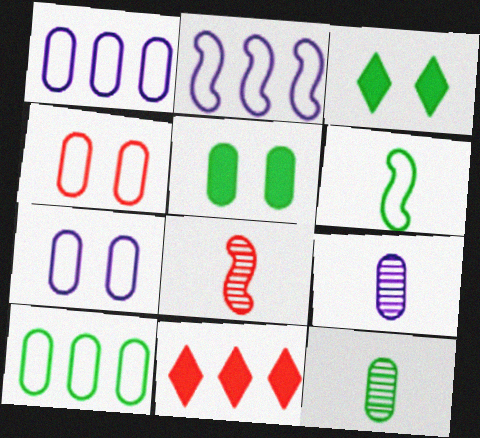[[1, 3, 8], 
[4, 8, 11], 
[5, 10, 12]]